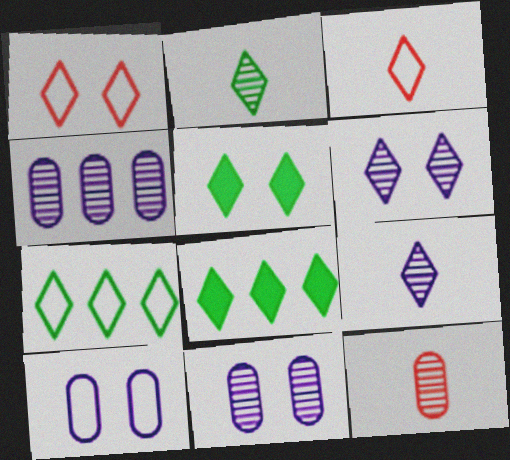[[1, 5, 6], 
[1, 8, 9], 
[2, 5, 7], 
[3, 6, 8]]